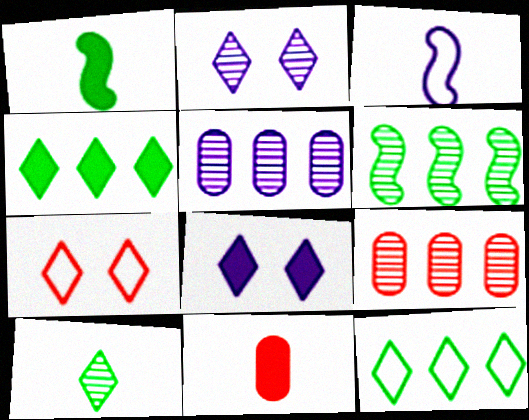[[1, 5, 7], 
[3, 5, 8], 
[3, 10, 11]]